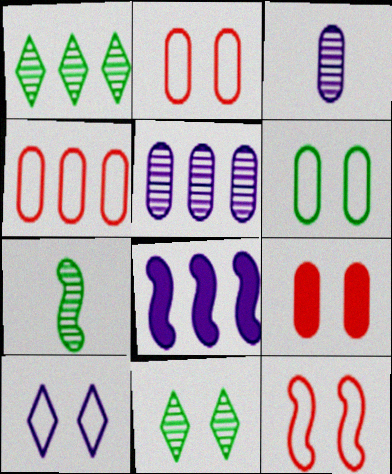[[1, 4, 8], 
[3, 8, 10], 
[6, 10, 12], 
[7, 8, 12]]